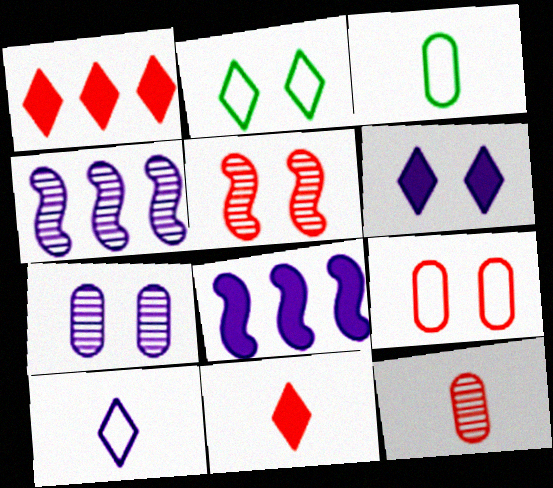[[2, 8, 12], 
[7, 8, 10]]